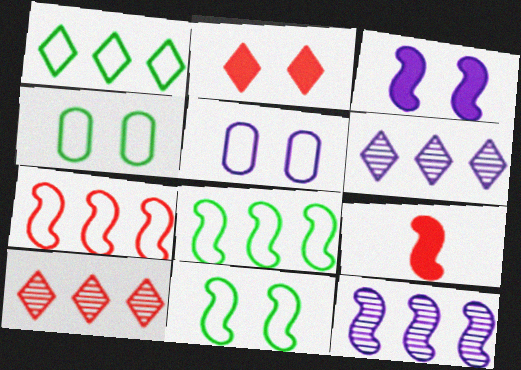[[4, 6, 9], 
[9, 11, 12]]